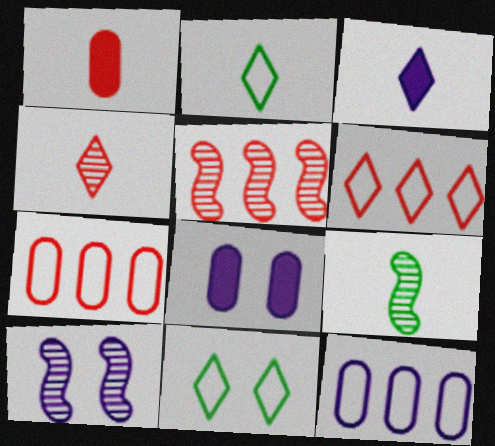[[2, 3, 4], 
[2, 5, 8], 
[3, 10, 12], 
[5, 9, 10], 
[6, 8, 9]]